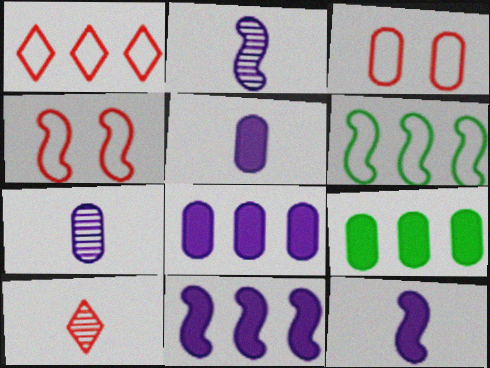[[3, 7, 9]]